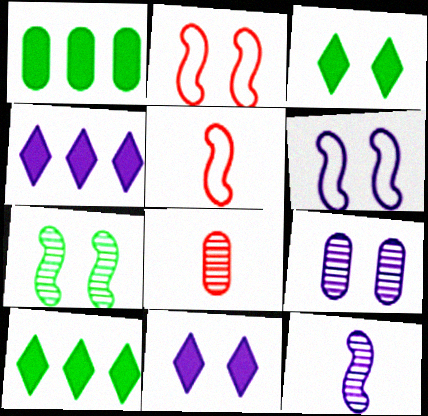[[2, 3, 9], 
[5, 9, 10], 
[6, 8, 10], 
[6, 9, 11]]